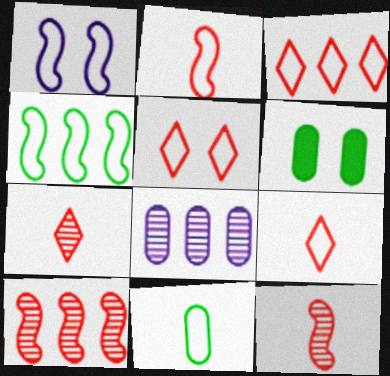[[1, 2, 4], 
[1, 3, 11], 
[3, 5, 9]]